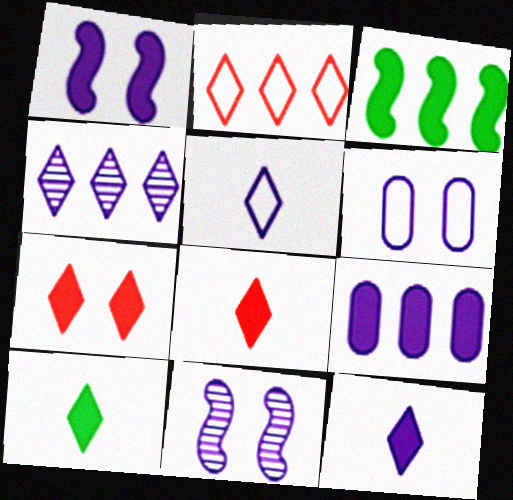[[1, 9, 12], 
[5, 9, 11], 
[8, 10, 12]]